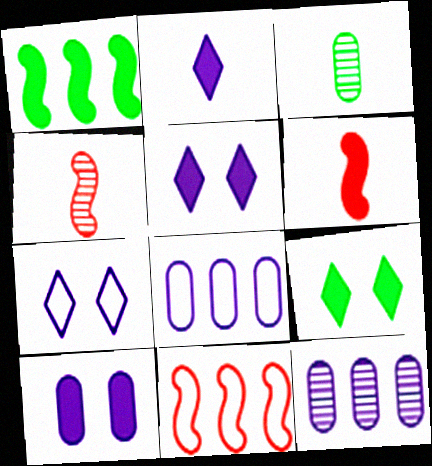[[3, 5, 11], 
[4, 8, 9]]